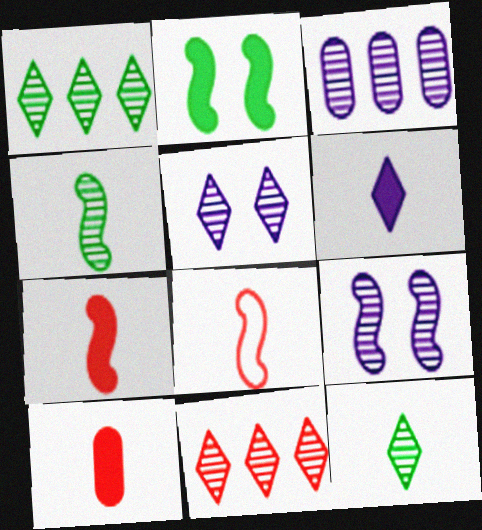[[5, 11, 12]]